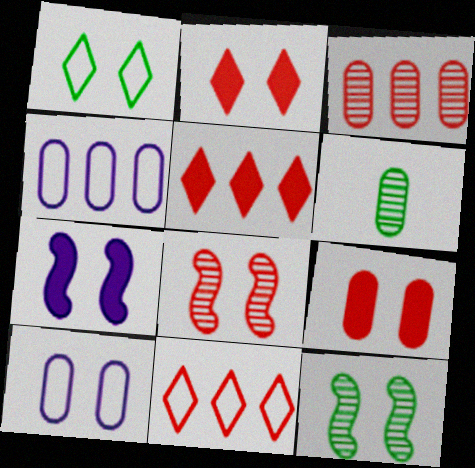[[2, 10, 12], 
[4, 6, 9], 
[6, 7, 11]]